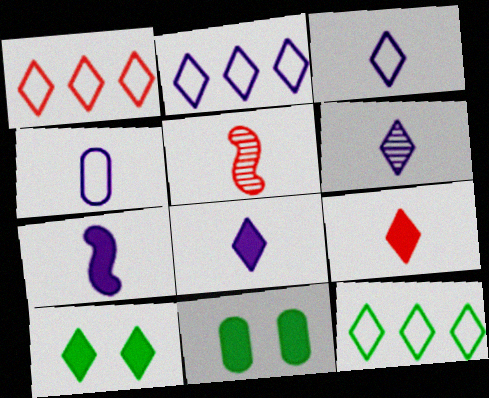[[1, 2, 12], 
[1, 6, 10], 
[2, 5, 11], 
[3, 6, 8], 
[4, 6, 7]]